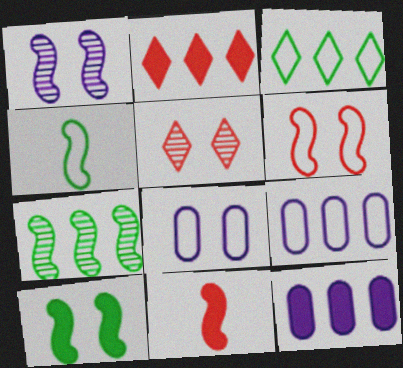[[1, 6, 10], 
[2, 7, 9], 
[4, 5, 12], 
[4, 7, 10], 
[5, 8, 10]]